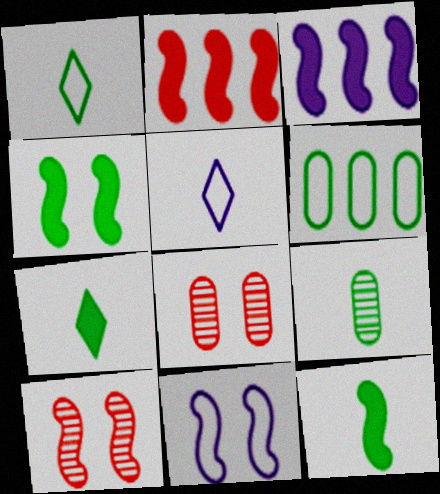[[1, 3, 8], 
[1, 9, 12], 
[4, 10, 11]]